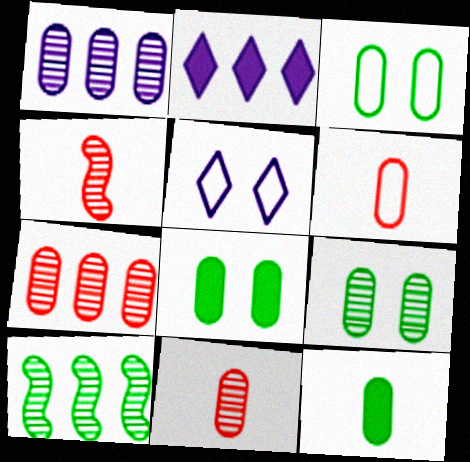[[1, 6, 8], 
[1, 9, 11], 
[2, 3, 4], 
[3, 8, 9]]